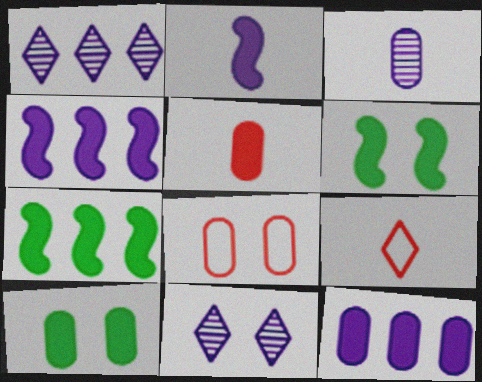[[5, 10, 12], 
[6, 8, 11]]